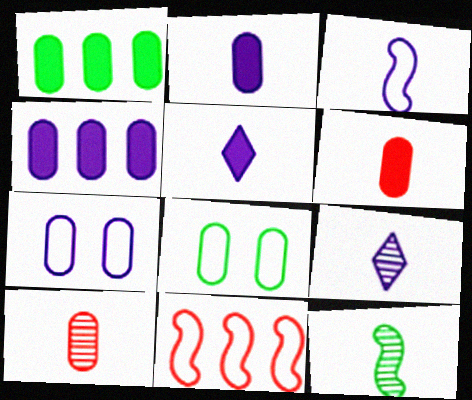[[1, 7, 10], 
[2, 3, 9], 
[4, 8, 10], 
[9, 10, 12]]